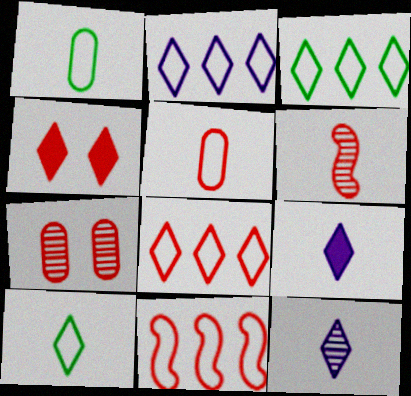[[1, 6, 9], 
[2, 3, 8], 
[3, 4, 12]]